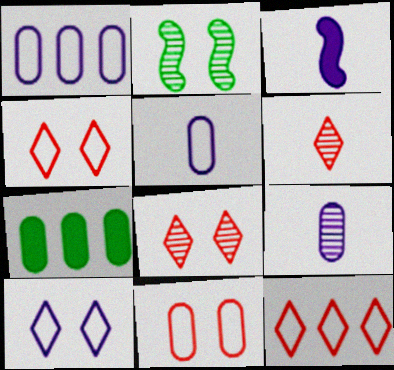[[7, 9, 11]]